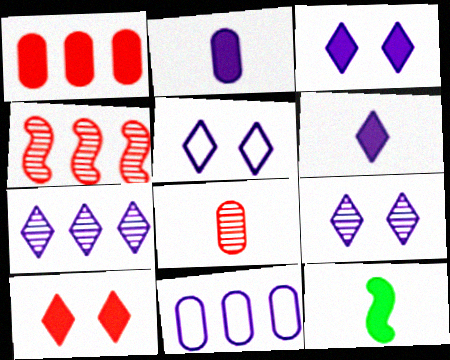[[1, 3, 12], 
[3, 5, 9], 
[5, 6, 7]]